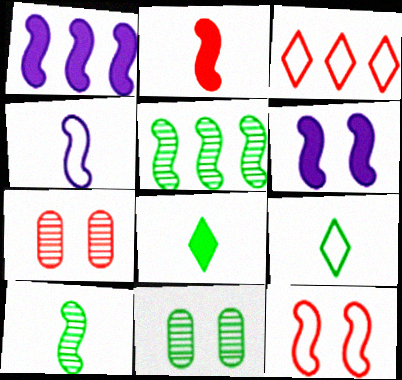[[1, 7, 9], 
[1, 10, 12], 
[2, 3, 7], 
[2, 4, 10]]